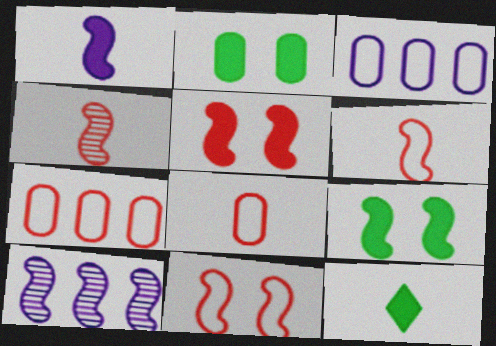[[6, 9, 10]]